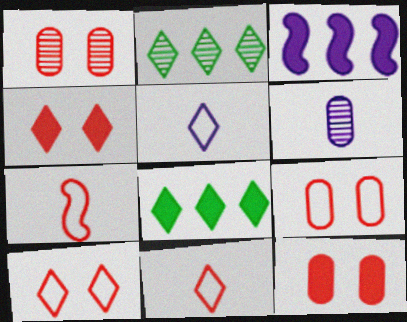[[1, 9, 12], 
[2, 4, 5]]